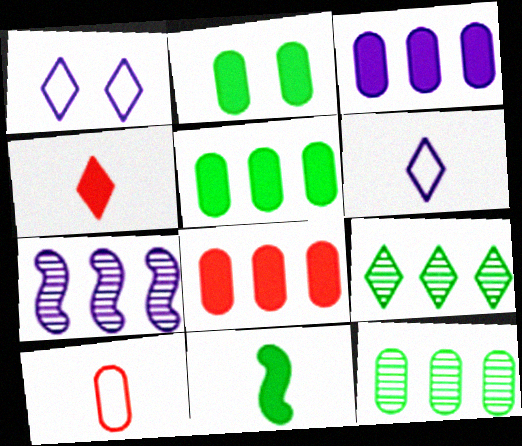[[1, 4, 9], 
[3, 5, 8]]